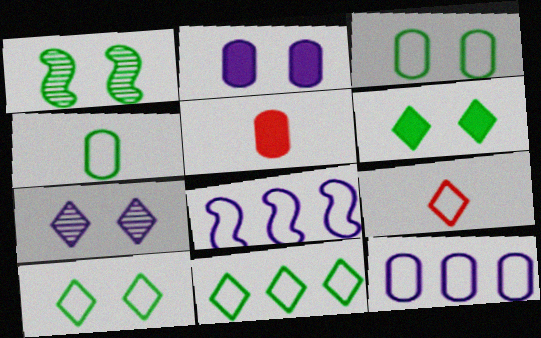[[1, 3, 6], 
[3, 8, 9]]